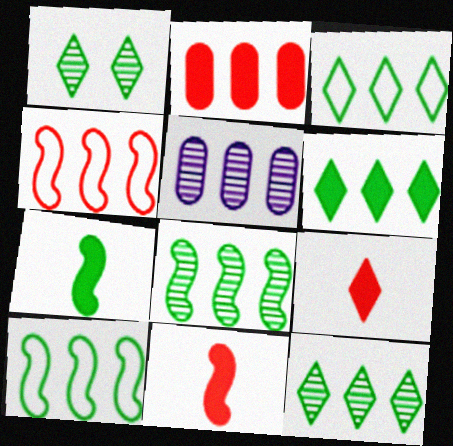[[3, 6, 12], 
[4, 5, 6]]